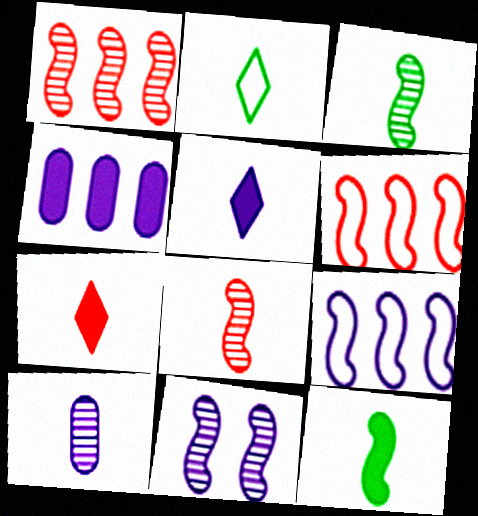[[1, 3, 11], 
[6, 11, 12]]